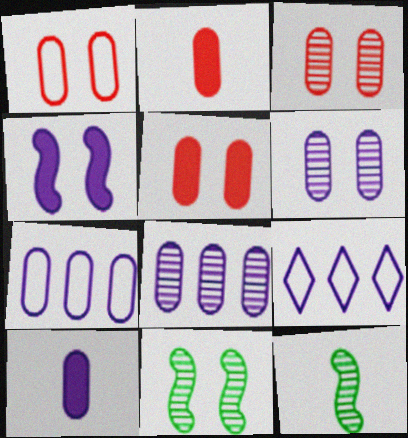[[1, 3, 5], 
[2, 9, 11], 
[5, 9, 12], 
[6, 7, 10]]